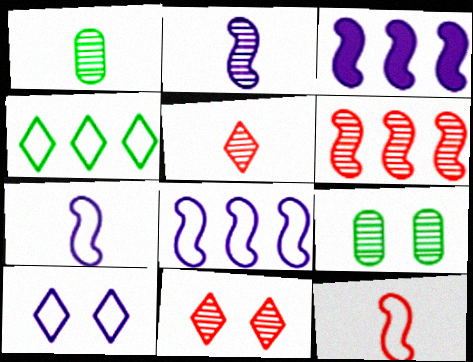[[1, 2, 5]]